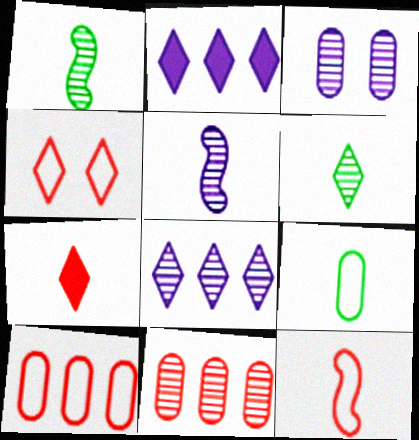[[2, 4, 6], 
[3, 5, 8], 
[4, 10, 12], 
[5, 7, 9]]